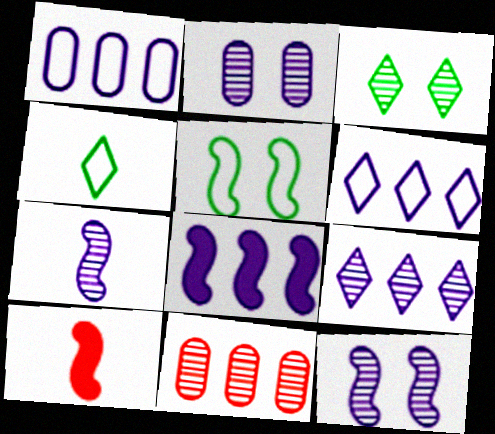[[1, 3, 10], 
[1, 8, 9], 
[2, 7, 9], 
[3, 7, 11]]